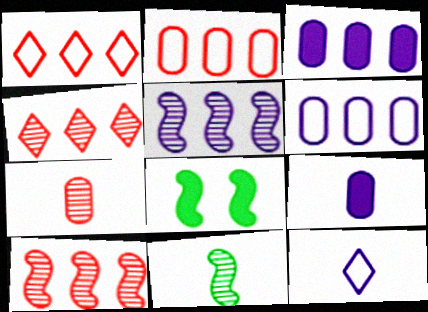[]